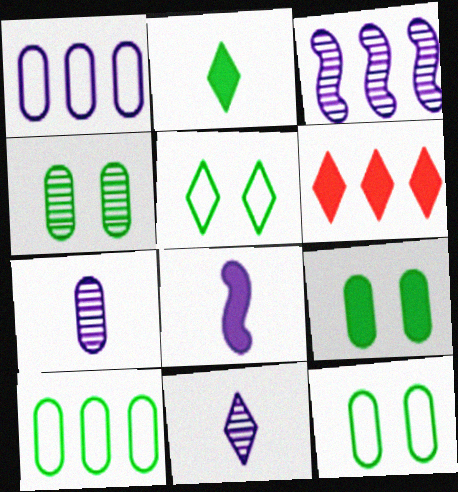[[3, 6, 10], 
[4, 9, 12], 
[5, 6, 11], 
[6, 8, 9]]